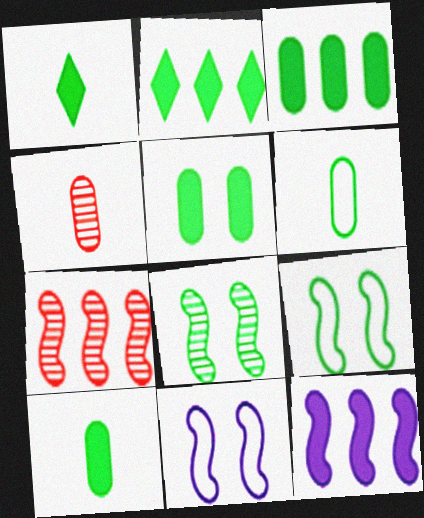[[2, 4, 11], 
[2, 6, 8], 
[3, 5, 10]]